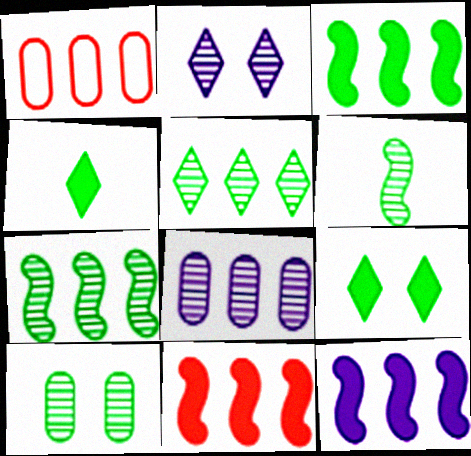[[1, 5, 12], 
[3, 11, 12], 
[5, 6, 10]]